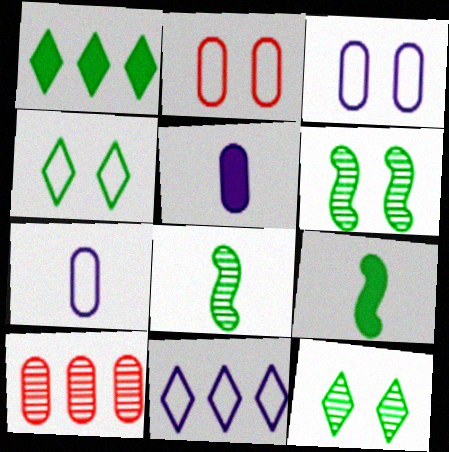[]